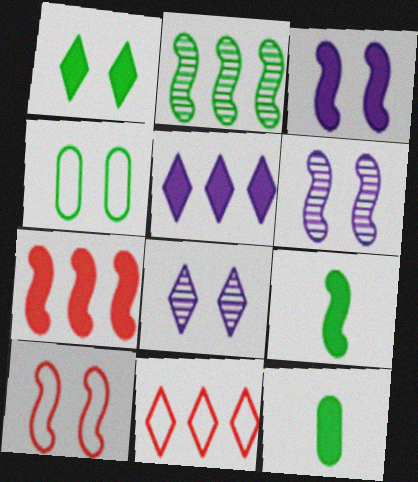[[3, 7, 9], 
[6, 11, 12]]